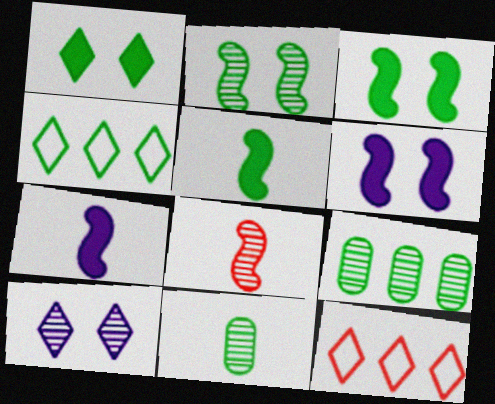[[3, 4, 11], 
[6, 11, 12], 
[8, 9, 10]]